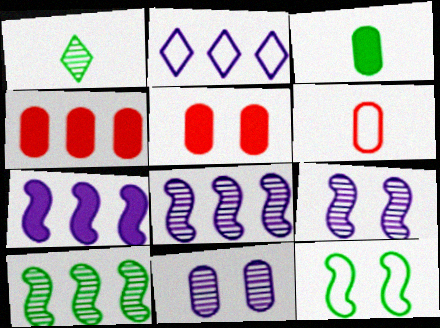[[2, 4, 10], 
[2, 6, 12]]